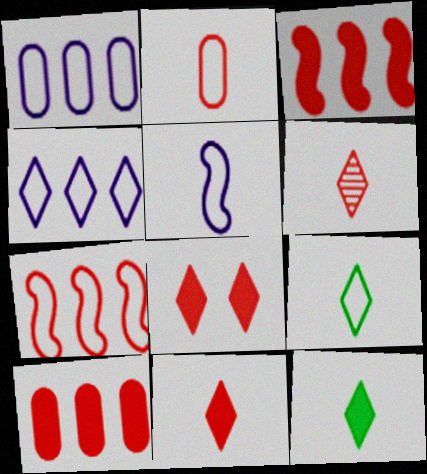[[2, 5, 9]]